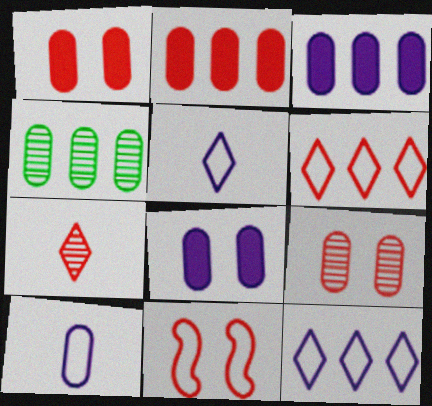[[1, 4, 10], 
[2, 7, 11]]